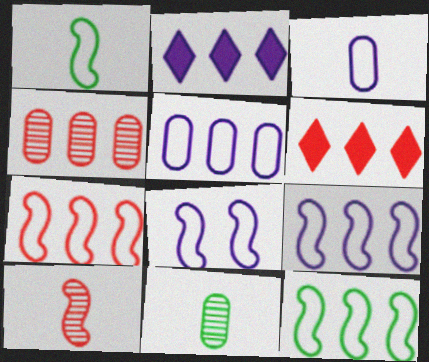[[1, 7, 8], 
[2, 4, 12], 
[4, 6, 7], 
[6, 8, 11], 
[7, 9, 12]]